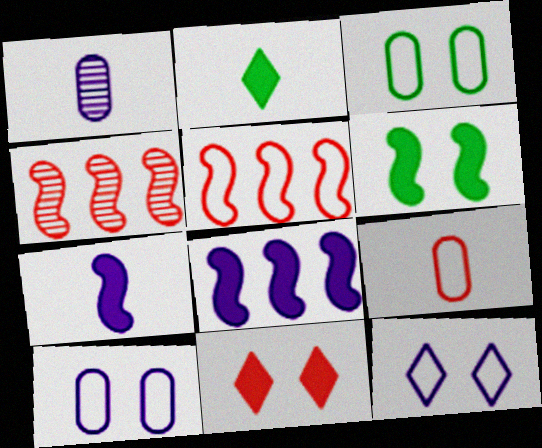[[1, 8, 12], 
[2, 4, 10], 
[4, 9, 11]]